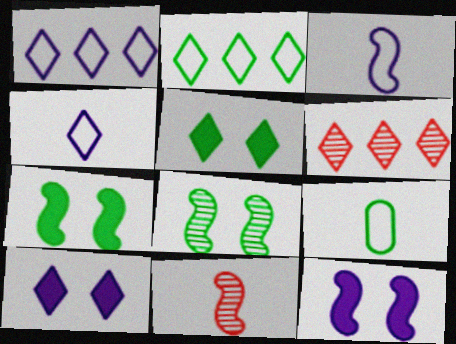[[4, 5, 6], 
[6, 9, 12]]